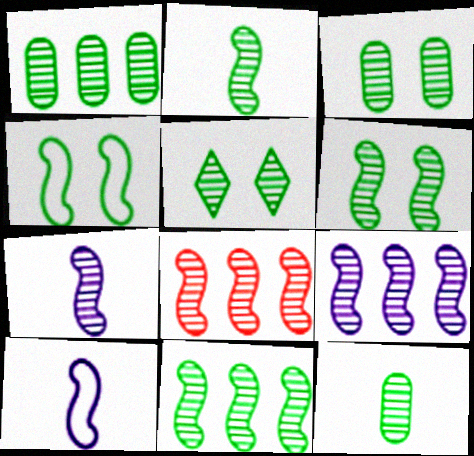[[1, 2, 5], 
[1, 3, 12], 
[2, 6, 11], 
[3, 5, 6], 
[5, 11, 12], 
[6, 7, 8], 
[8, 9, 11]]